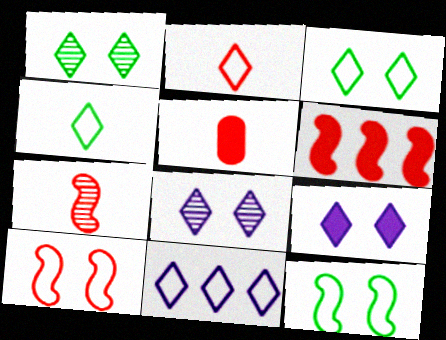[[2, 3, 11], 
[2, 5, 7], 
[6, 7, 10]]